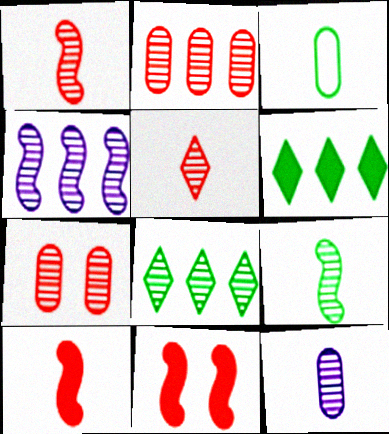[[2, 4, 8], 
[5, 9, 12]]